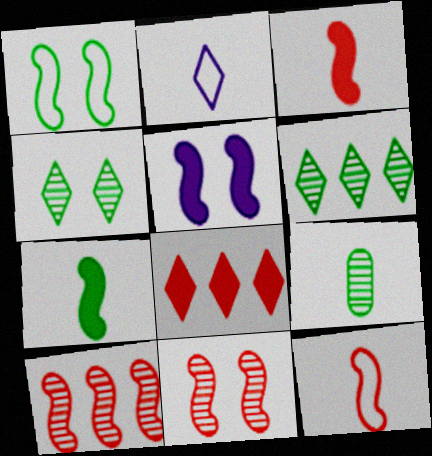[[1, 5, 11], 
[2, 3, 9], 
[2, 4, 8]]